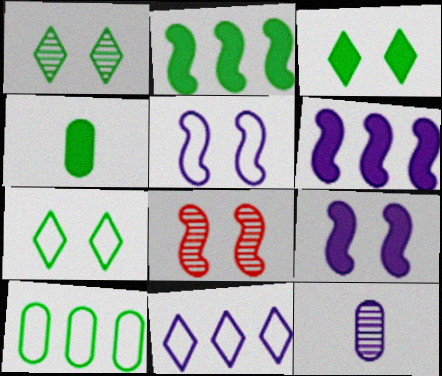[[1, 3, 7], 
[2, 3, 4], 
[4, 8, 11], 
[9, 11, 12]]